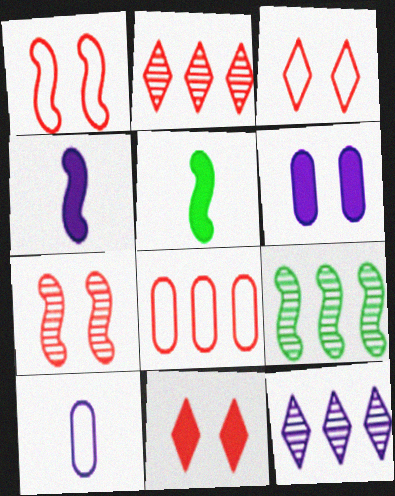[[1, 4, 9], 
[9, 10, 11]]